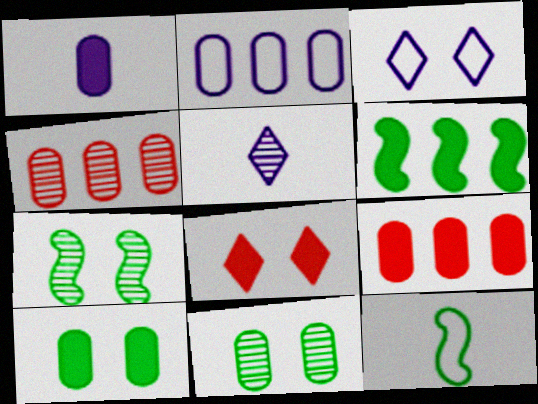[[1, 6, 8], 
[1, 9, 10], 
[4, 5, 7], 
[6, 7, 12]]